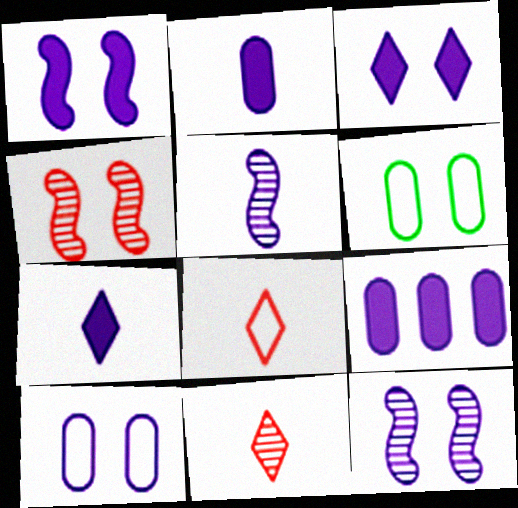[[1, 7, 9], 
[3, 4, 6], 
[3, 10, 12]]